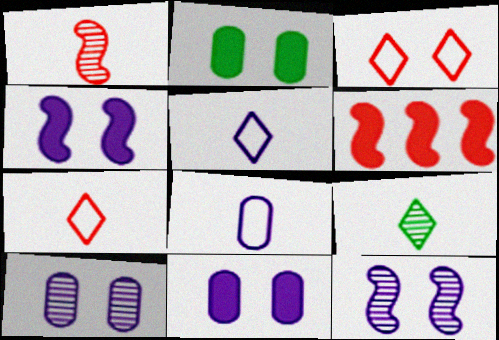[[2, 3, 12]]